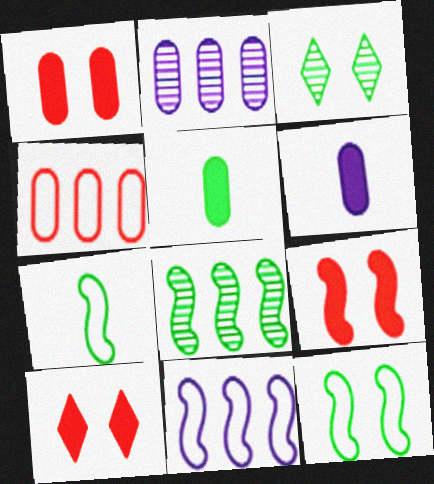[[1, 9, 10], 
[2, 7, 10]]